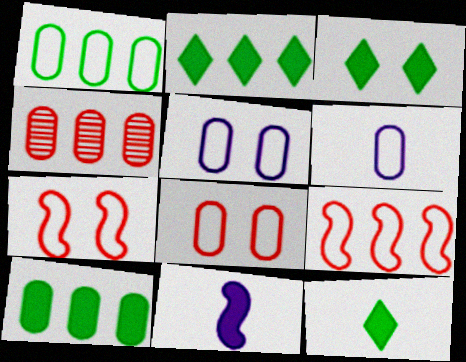[[1, 6, 8], 
[2, 3, 12]]